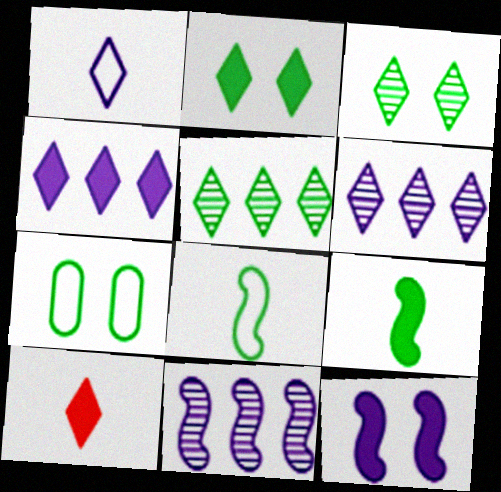[[2, 4, 10], 
[5, 7, 9], 
[7, 10, 11]]